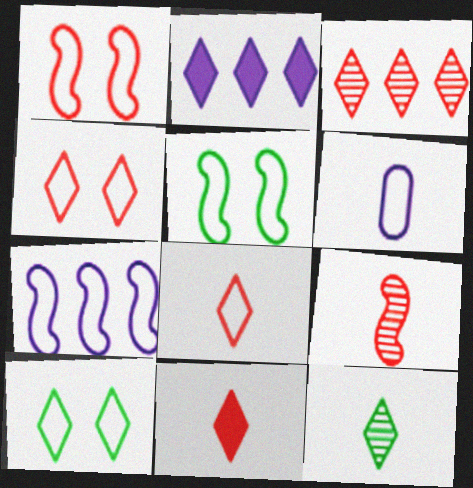[[2, 4, 12], 
[3, 4, 11]]